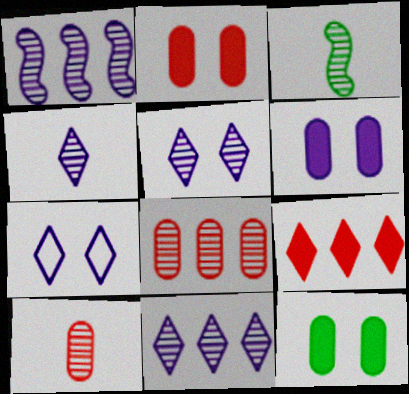[[2, 6, 12], 
[3, 4, 10], 
[3, 5, 8], 
[4, 5, 11]]